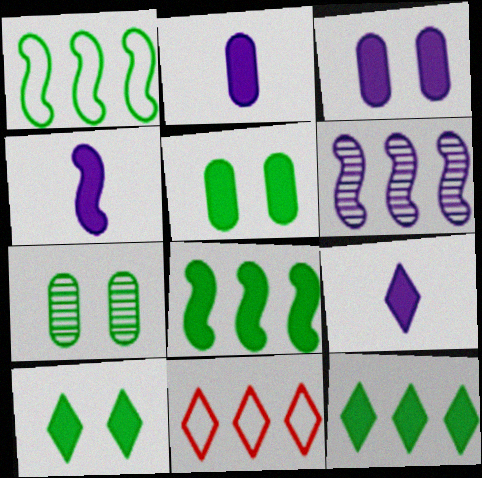[[2, 4, 9], 
[4, 7, 11]]